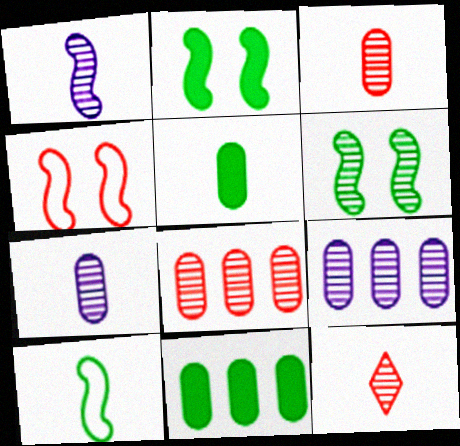[[6, 9, 12]]